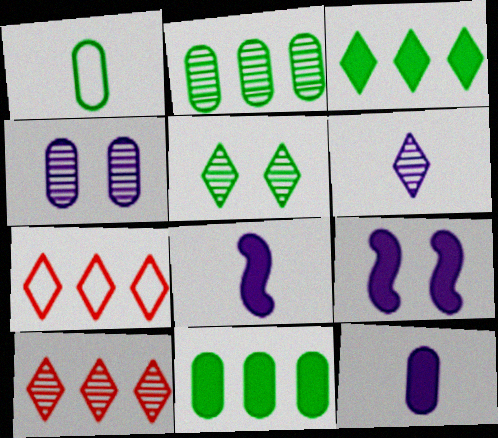[[1, 9, 10], 
[5, 6, 10]]